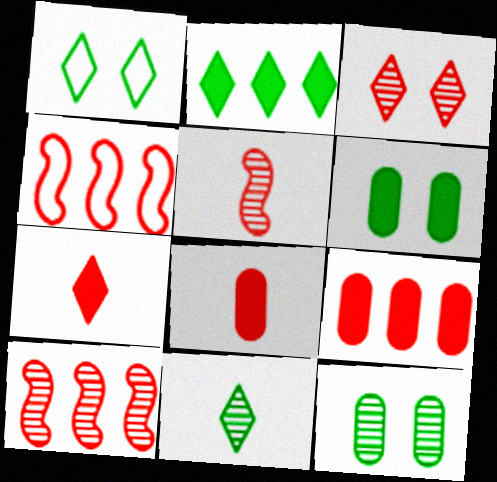[[1, 2, 11], 
[3, 4, 8]]